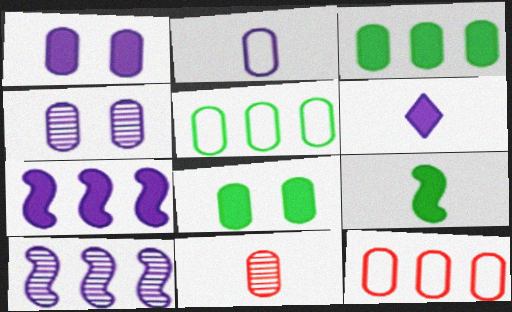[[1, 5, 11], 
[1, 6, 7]]